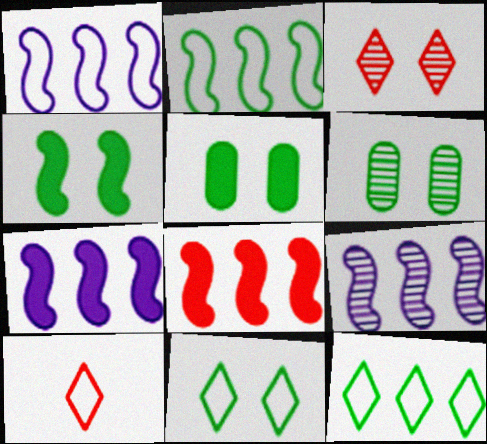[[1, 7, 9], 
[2, 8, 9], 
[4, 6, 11], 
[5, 9, 10], 
[6, 7, 10]]